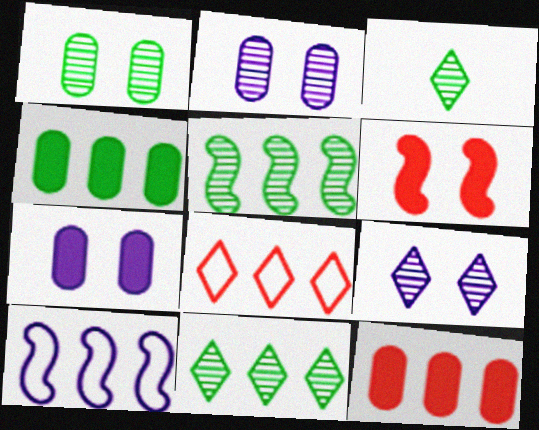[[1, 3, 5], 
[10, 11, 12]]